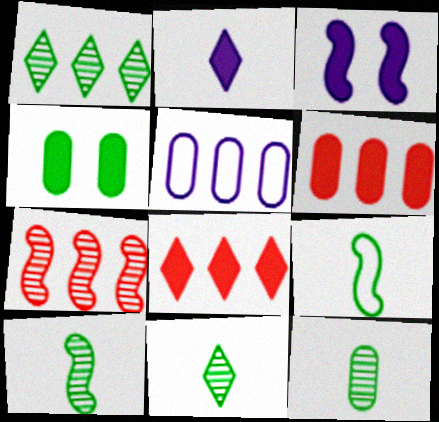[[1, 4, 9], 
[3, 7, 9], 
[10, 11, 12]]